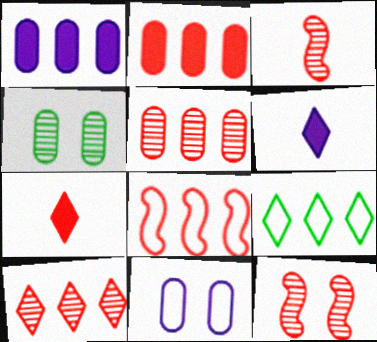[[2, 8, 10], 
[4, 6, 8]]